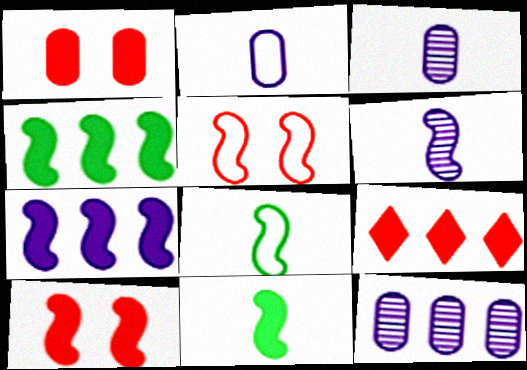[[4, 5, 6], 
[7, 10, 11]]